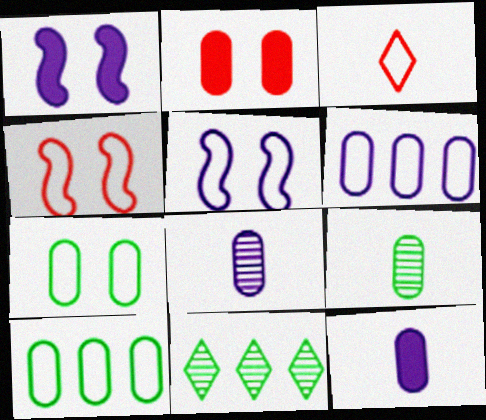[[2, 6, 9], 
[2, 8, 10], 
[3, 5, 10], 
[4, 11, 12]]